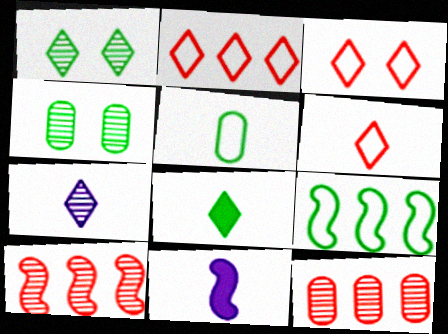[[2, 3, 6], 
[2, 4, 11], 
[4, 7, 10], 
[4, 8, 9], 
[6, 7, 8]]